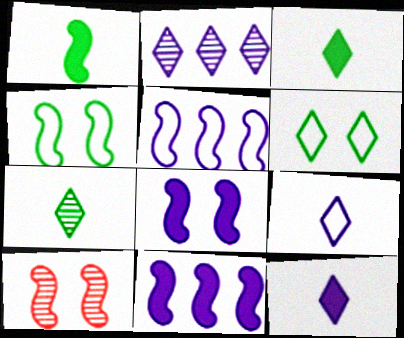[[1, 5, 10], 
[4, 8, 10]]